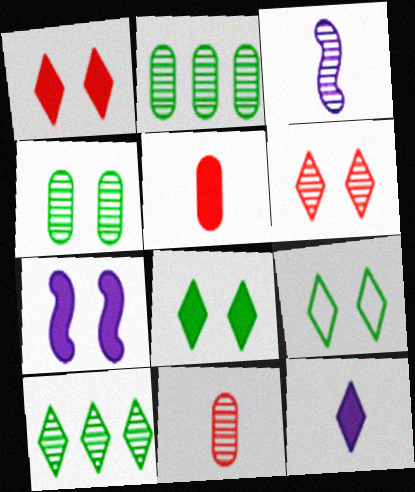[[2, 3, 6]]